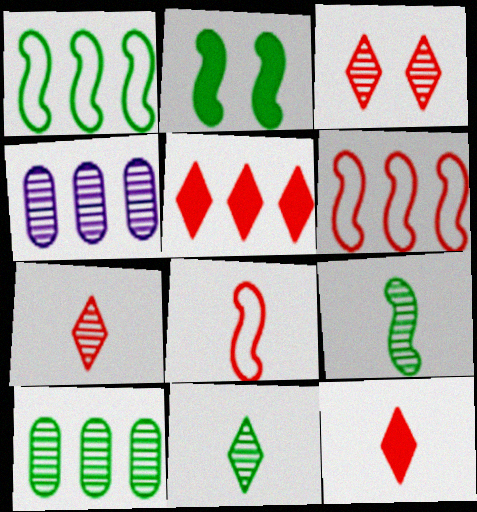[[1, 2, 9], 
[1, 4, 5], 
[3, 4, 9]]